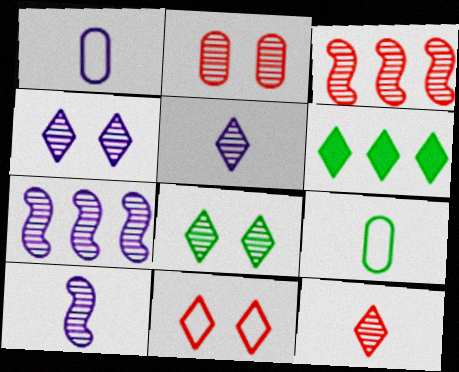[[2, 3, 12], 
[5, 6, 11]]